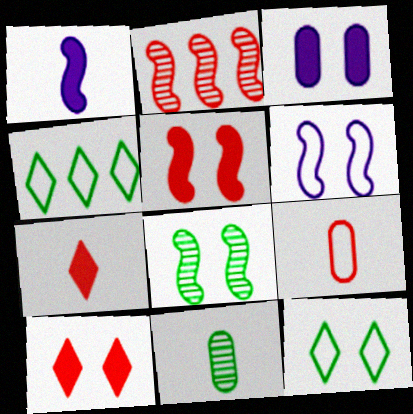[[2, 9, 10], 
[4, 6, 9], 
[5, 6, 8]]